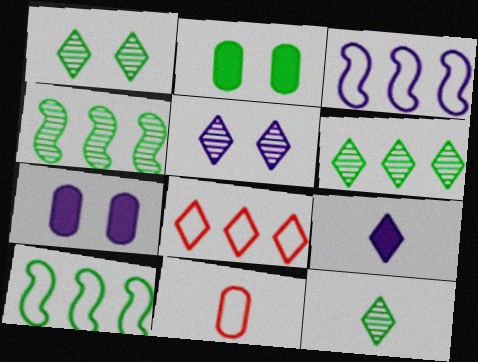[[1, 6, 12], 
[1, 8, 9], 
[2, 10, 12]]